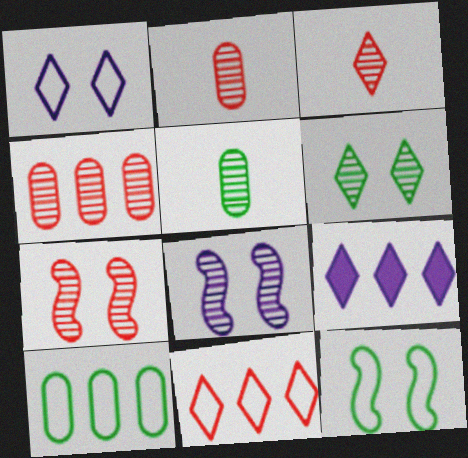[[2, 9, 12], 
[3, 4, 7]]